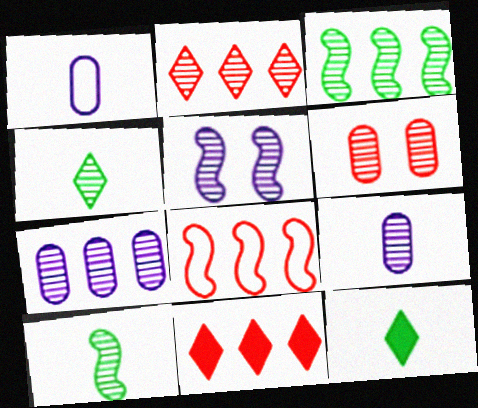[[2, 3, 7]]